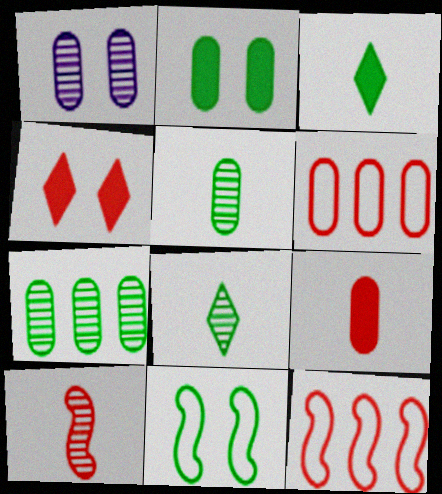[[1, 3, 12], 
[1, 4, 11], 
[3, 7, 11], 
[4, 6, 10]]